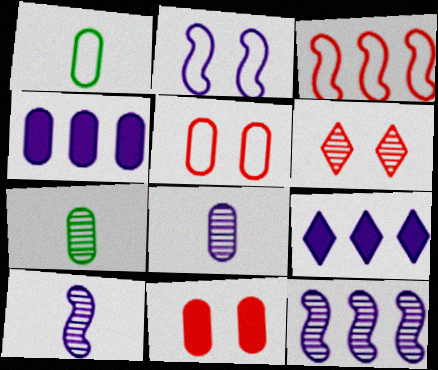[[2, 8, 9], 
[4, 5, 7], 
[6, 7, 12]]